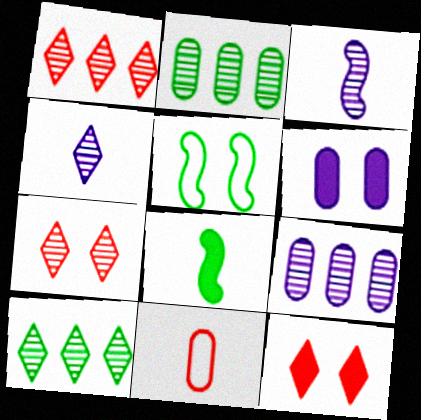[[2, 3, 7], 
[2, 6, 11], 
[4, 7, 10], 
[4, 8, 11], 
[5, 6, 7]]